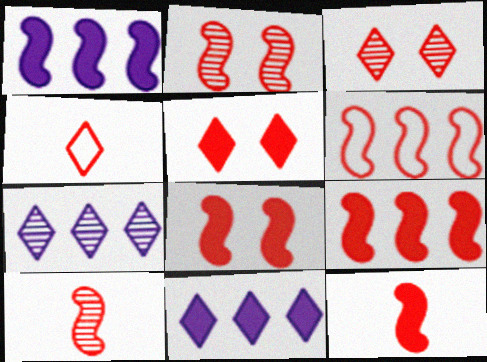[[2, 6, 12], 
[6, 8, 10], 
[8, 9, 12]]